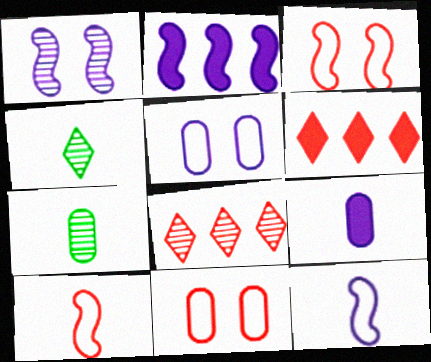[[1, 2, 12], 
[1, 7, 8], 
[2, 4, 11], 
[4, 9, 10]]